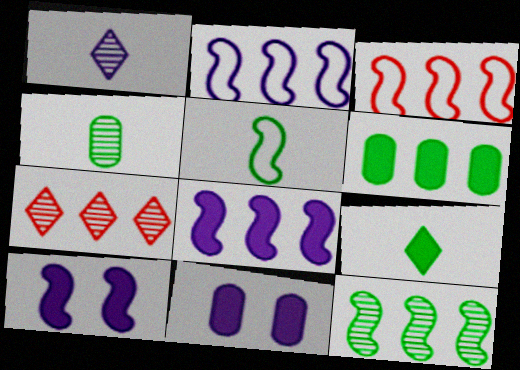[[1, 2, 11], 
[2, 6, 7], 
[3, 8, 12], 
[4, 5, 9], 
[5, 7, 11]]